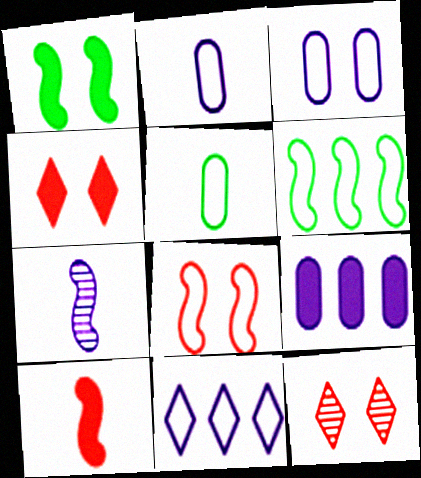[[1, 3, 12], 
[5, 8, 11]]